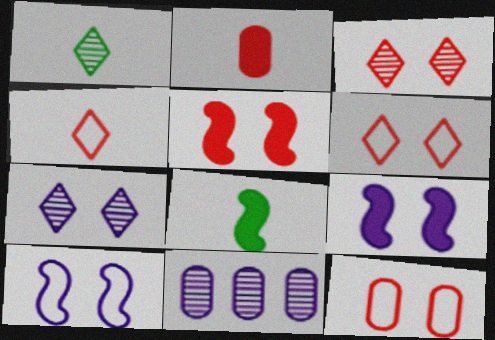[[3, 5, 12], 
[6, 8, 11]]